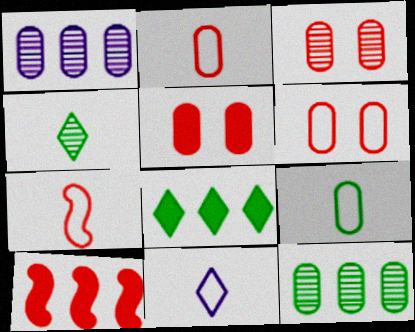[[1, 5, 9], 
[3, 5, 6], 
[7, 9, 11]]